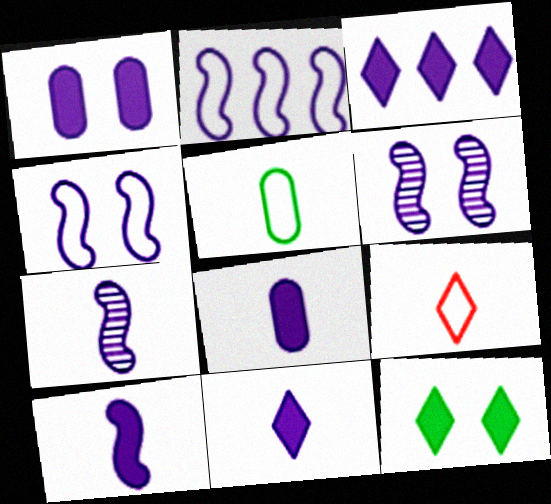[[1, 3, 10], 
[2, 6, 10], 
[8, 10, 11]]